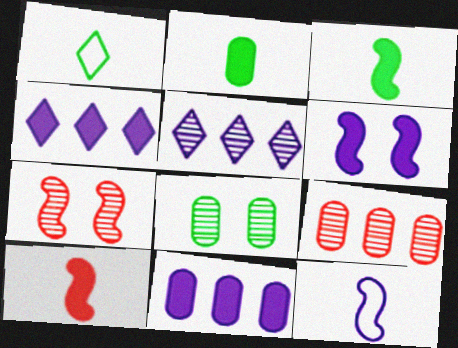[[1, 6, 9], 
[1, 7, 11]]